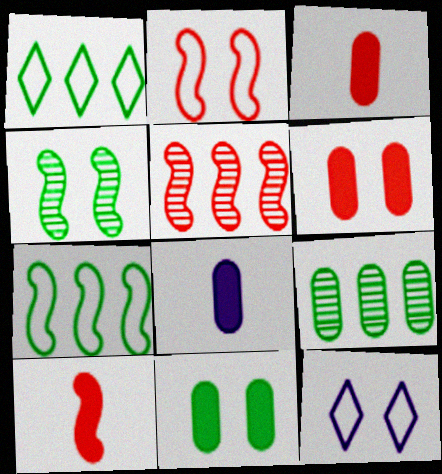[[2, 5, 10], 
[4, 6, 12], 
[9, 10, 12]]